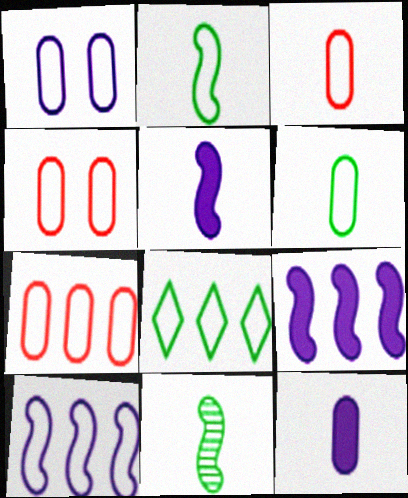[[1, 6, 7], 
[3, 4, 7], 
[7, 8, 10]]